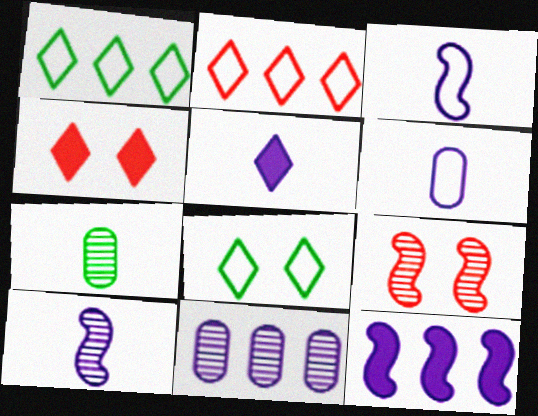[[5, 6, 10]]